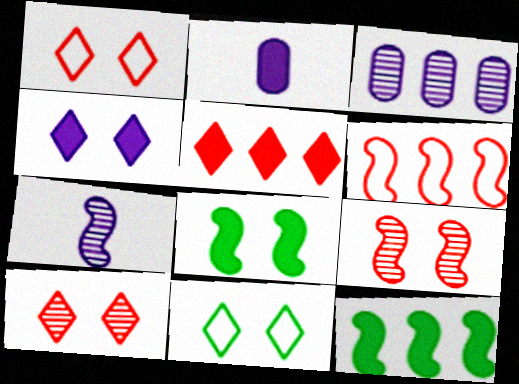[[2, 5, 8], 
[4, 10, 11], 
[6, 7, 8]]